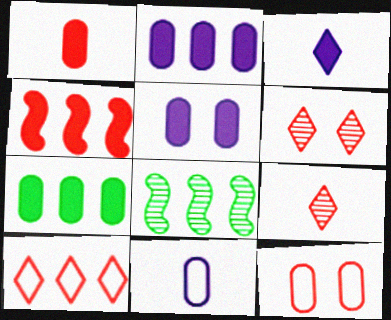[[1, 5, 7], 
[2, 8, 10], 
[3, 8, 12], 
[4, 9, 12]]